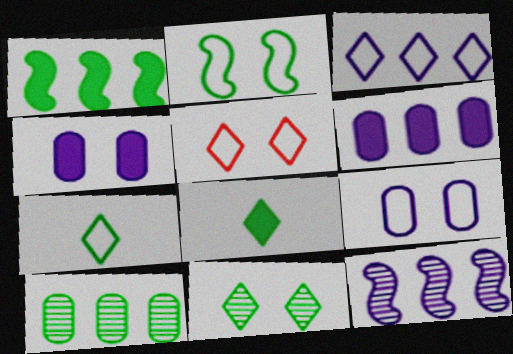[[2, 5, 9], 
[2, 8, 10], 
[3, 5, 7], 
[3, 6, 12]]